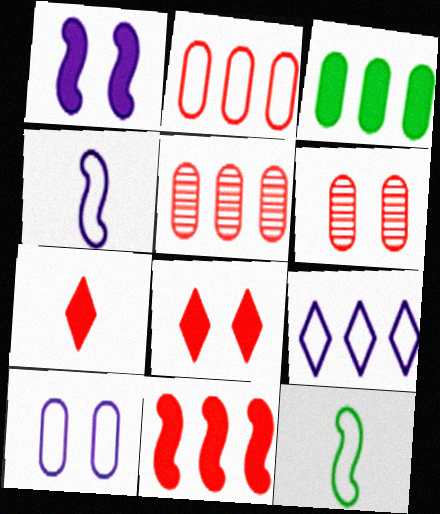[[1, 3, 7], 
[4, 9, 10]]